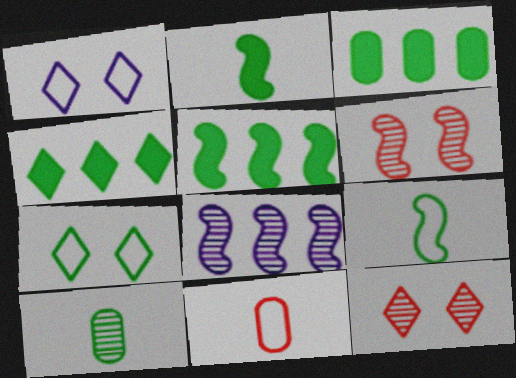[[3, 4, 5], 
[5, 7, 10], 
[8, 10, 12]]